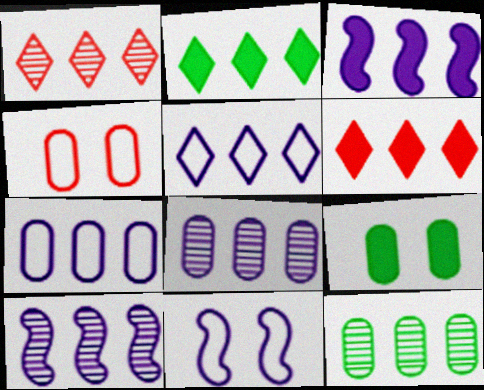[[1, 2, 5], 
[1, 10, 12], 
[3, 5, 8]]